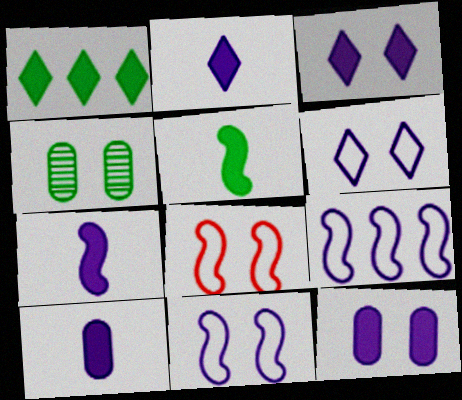[[2, 7, 10], 
[3, 4, 8]]